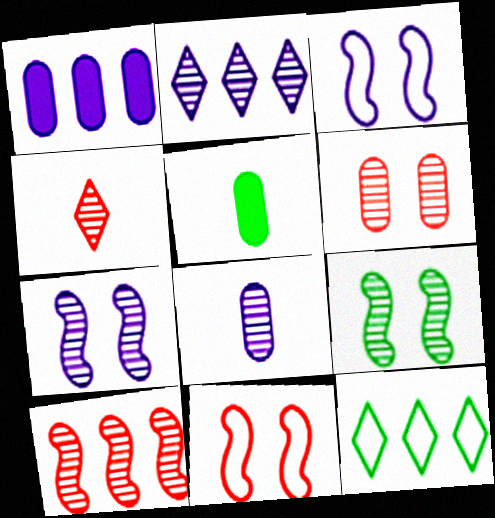[[1, 10, 12], 
[2, 5, 11], 
[2, 7, 8], 
[4, 6, 10], 
[5, 9, 12]]